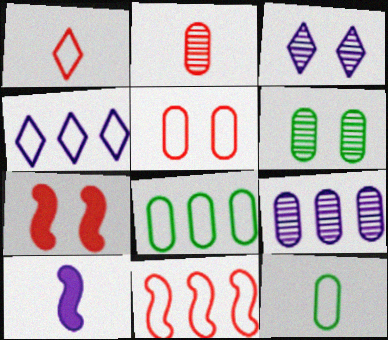[[1, 5, 11], 
[2, 6, 9], 
[4, 8, 11]]